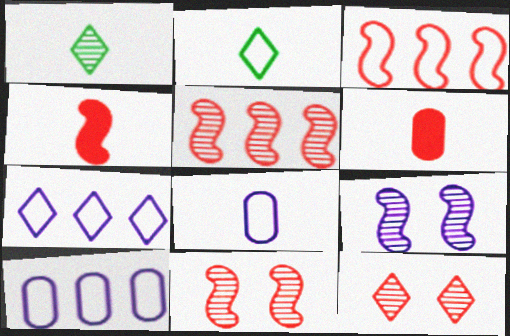[[1, 4, 8], 
[3, 4, 11], 
[3, 6, 12]]